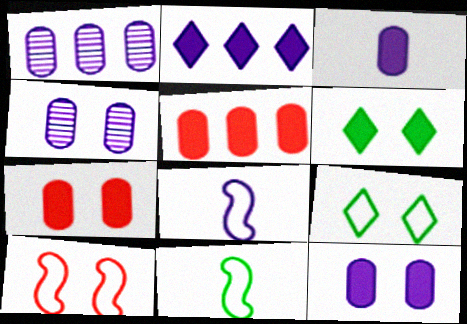[[2, 4, 8], 
[4, 6, 10]]